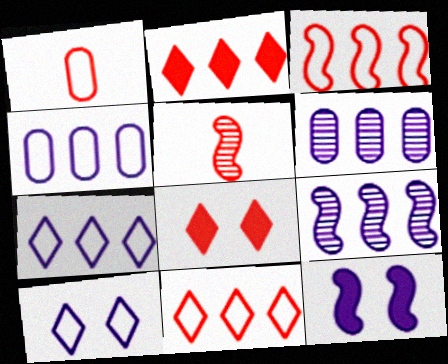[]